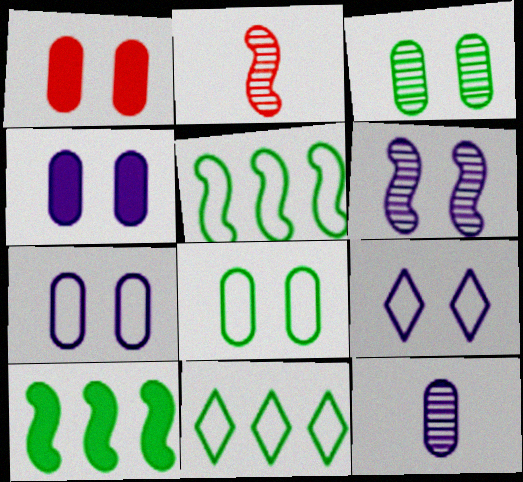[[1, 3, 7], 
[2, 4, 11], 
[4, 6, 9]]